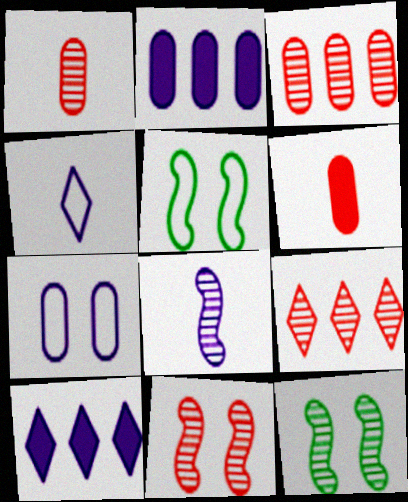[[1, 5, 10], 
[1, 9, 11], 
[7, 8, 10]]